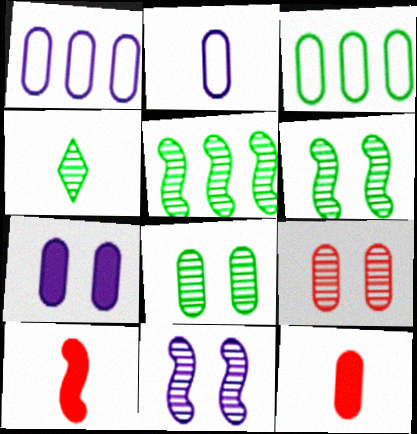[[1, 8, 12], 
[2, 4, 10], 
[4, 5, 8]]